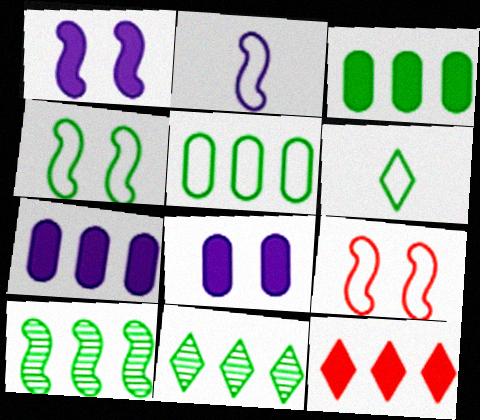[[4, 5, 6]]